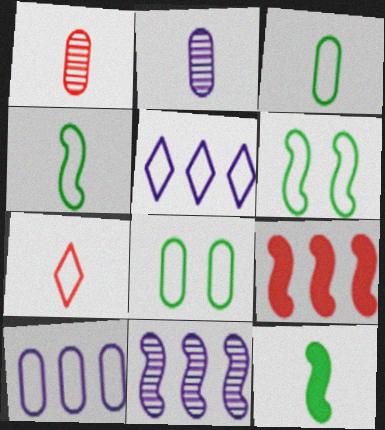[[2, 7, 12], 
[6, 7, 10]]